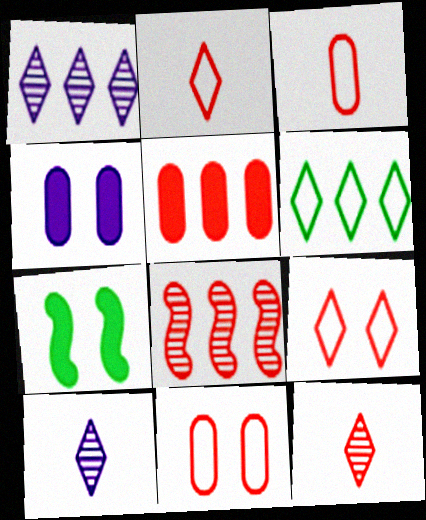[[1, 3, 7]]